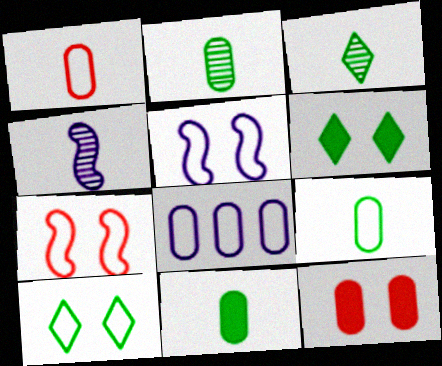[[2, 8, 12], 
[2, 9, 11]]